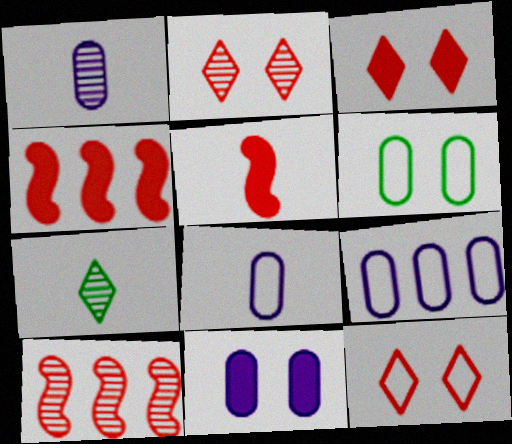[[1, 9, 11], 
[2, 3, 12], 
[5, 7, 8]]